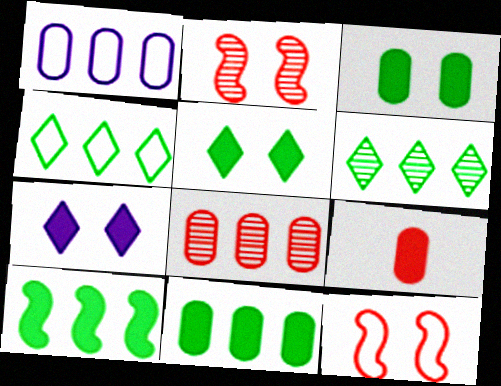[[1, 8, 11], 
[7, 9, 10]]